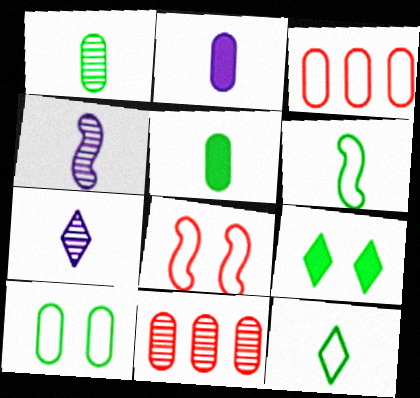[[2, 10, 11], 
[3, 4, 9]]